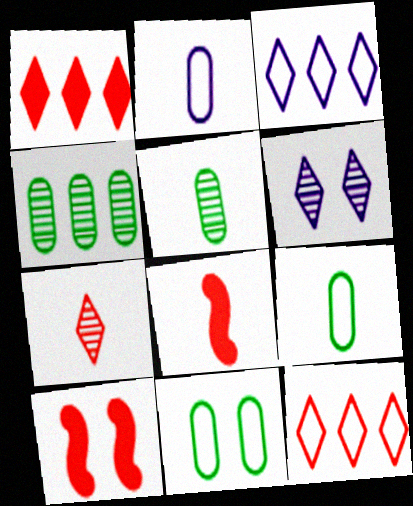[[3, 5, 10], 
[6, 10, 11]]